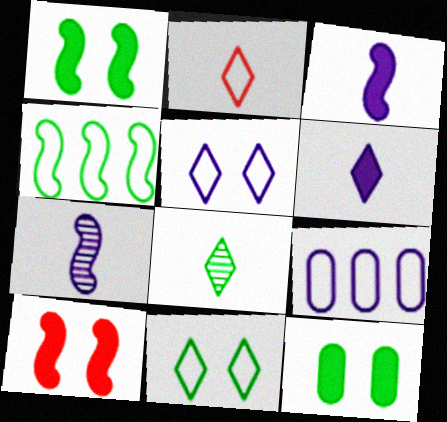[[2, 6, 8], 
[4, 7, 10], 
[4, 8, 12], 
[8, 9, 10]]